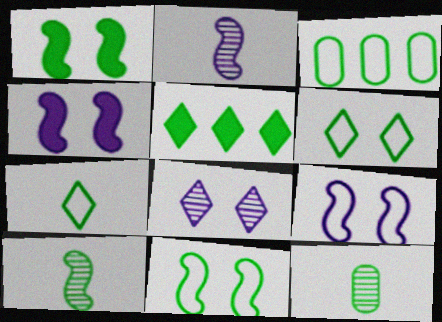[[3, 7, 11], 
[5, 11, 12]]